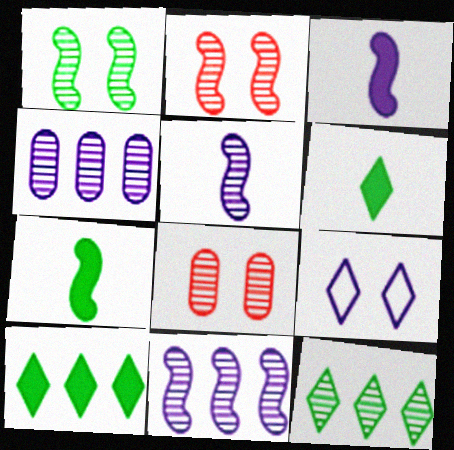[[3, 4, 9], 
[5, 8, 12]]